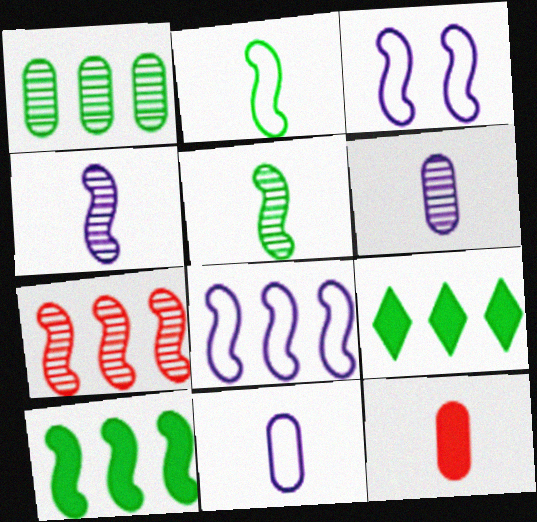[[7, 8, 10]]